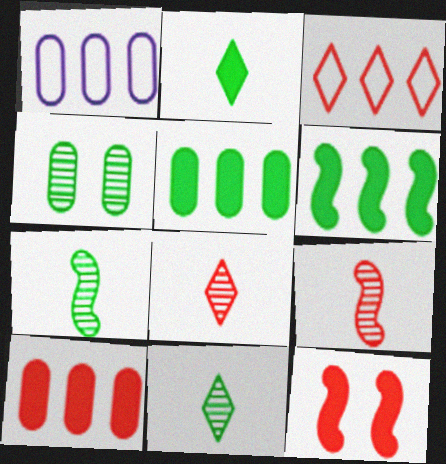[[1, 11, 12]]